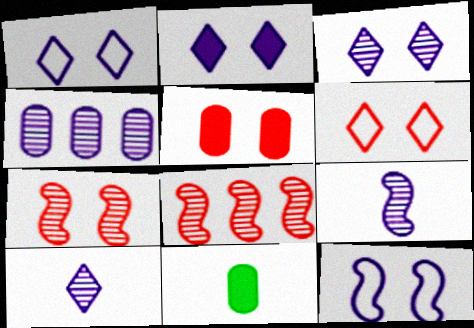[[1, 2, 3], 
[1, 8, 11], 
[3, 4, 9], 
[5, 6, 7]]